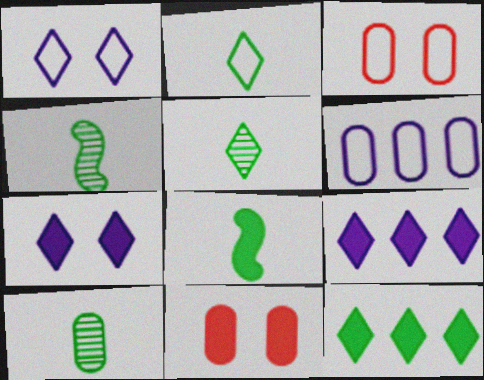[[2, 8, 10], 
[3, 4, 9], 
[4, 5, 10], 
[6, 10, 11], 
[8, 9, 11]]